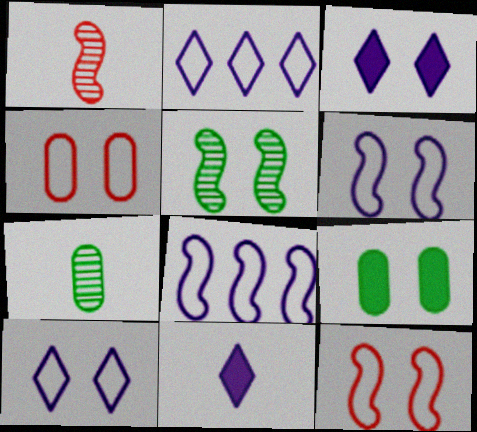[[1, 2, 9], 
[3, 4, 5]]